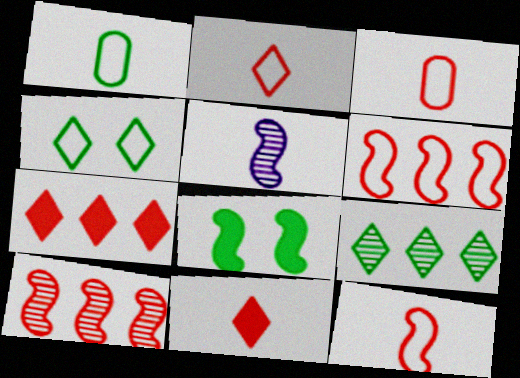[[1, 5, 11], 
[1, 8, 9], 
[2, 3, 12], 
[5, 6, 8]]